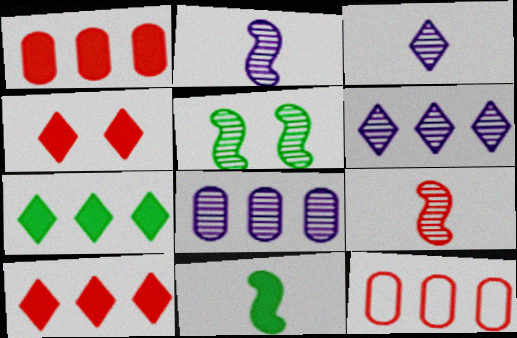[[4, 9, 12]]